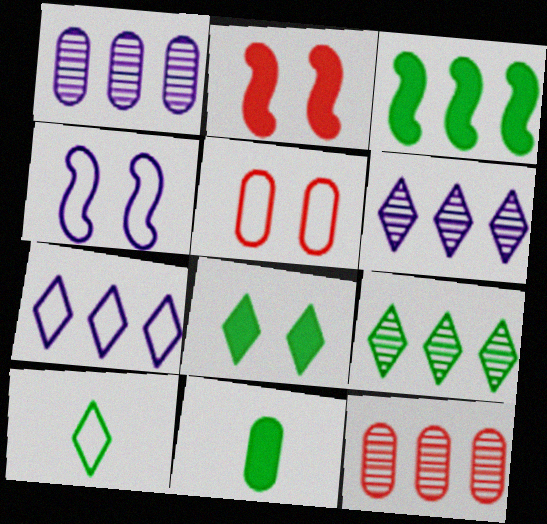[[1, 2, 10], 
[1, 5, 11], 
[3, 7, 12], 
[3, 8, 11], 
[8, 9, 10]]